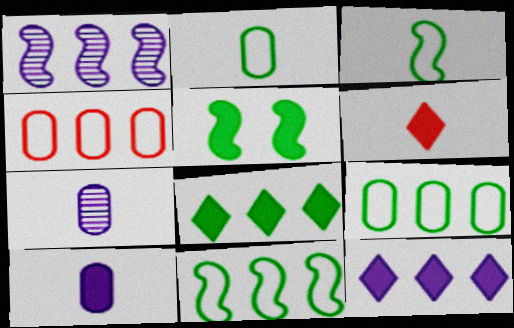[[1, 4, 8], 
[3, 6, 7]]